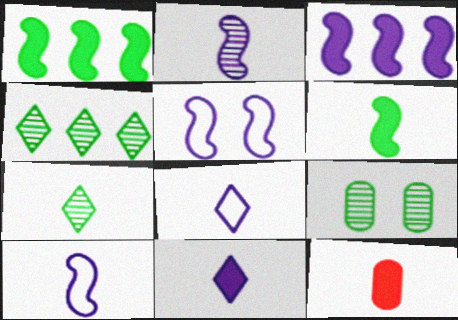[[2, 3, 5], 
[4, 5, 12], 
[6, 11, 12], 
[7, 10, 12]]